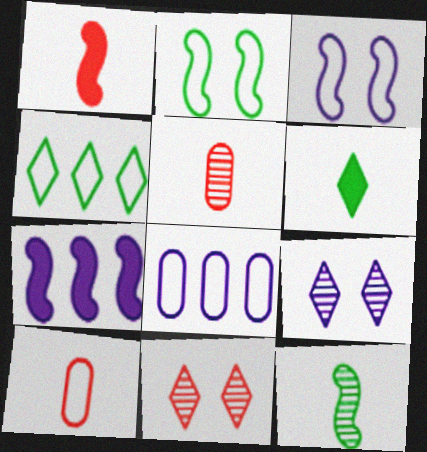[[3, 4, 10]]